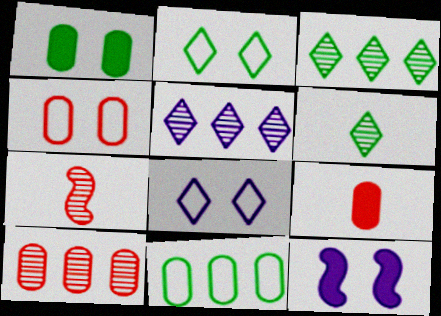[[4, 9, 10]]